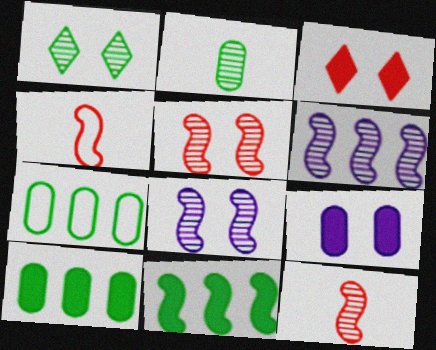[[4, 8, 11]]